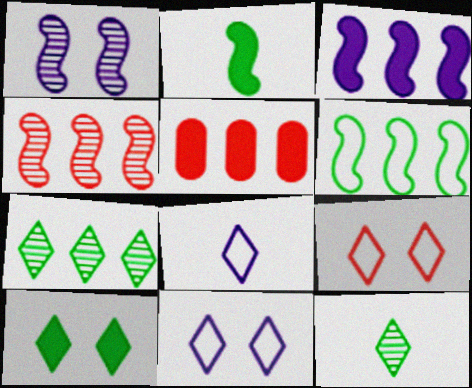[[3, 4, 6]]